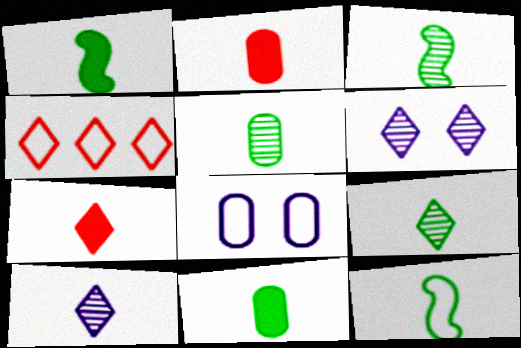[[1, 3, 12], 
[2, 10, 12], 
[3, 5, 9], 
[4, 8, 12], 
[9, 11, 12]]